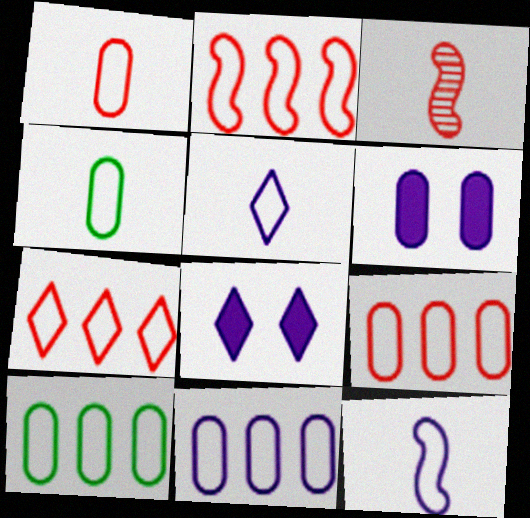[[2, 7, 9], 
[3, 8, 10], 
[9, 10, 11]]